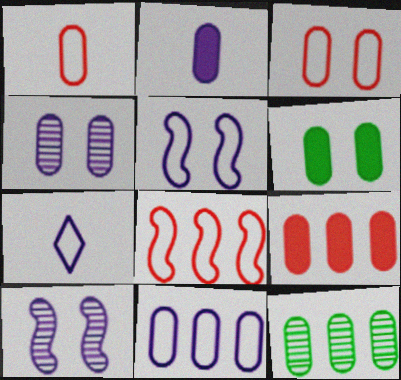[[2, 3, 12], 
[2, 4, 11], 
[2, 6, 9], 
[3, 4, 6], 
[5, 7, 11], 
[9, 11, 12]]